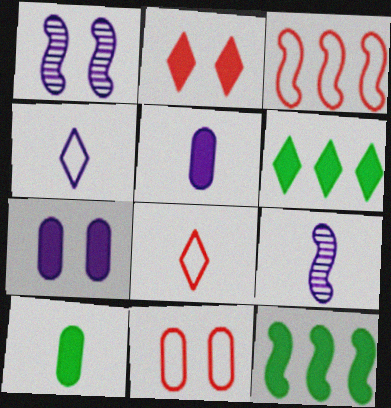[[2, 5, 12], 
[3, 8, 11], 
[4, 5, 9], 
[6, 9, 11], 
[8, 9, 10]]